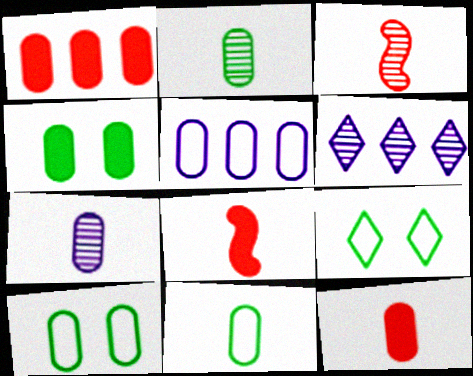[[1, 7, 10], 
[6, 8, 10], 
[7, 11, 12]]